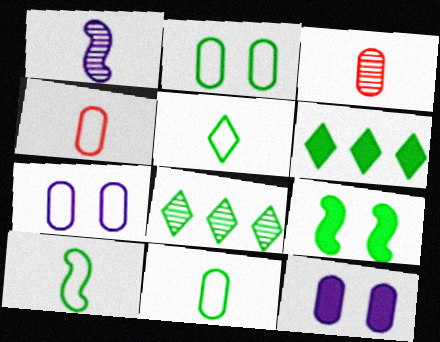[[5, 10, 11], 
[8, 9, 11]]